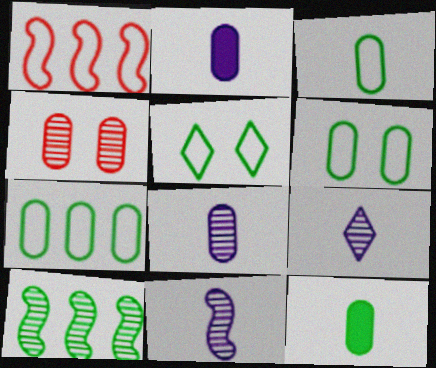[[2, 4, 7], 
[3, 6, 7], 
[4, 9, 10], 
[5, 10, 12], 
[8, 9, 11]]